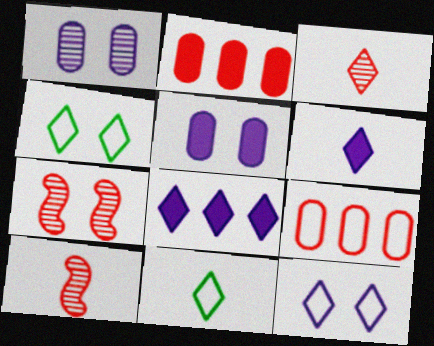[[3, 4, 8], 
[3, 6, 11], 
[4, 5, 7]]